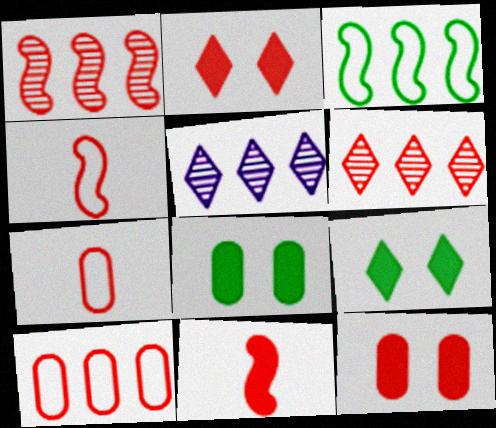[[1, 2, 7], 
[4, 5, 8], 
[4, 6, 12]]